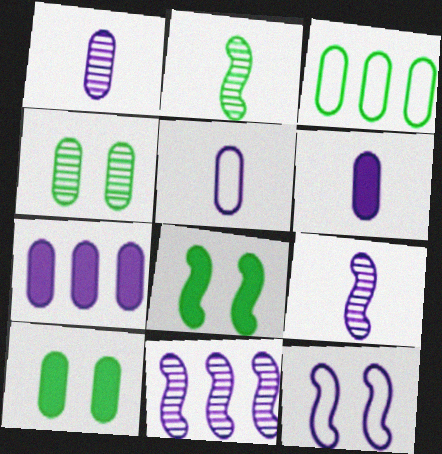[[1, 5, 6]]